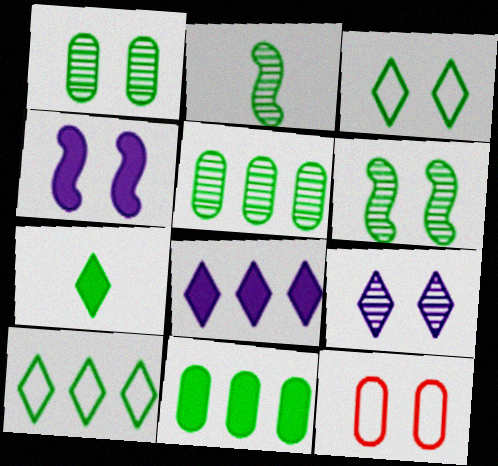[[2, 3, 11], 
[2, 8, 12]]